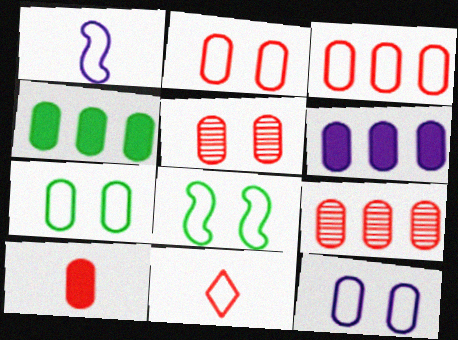[[2, 7, 12], 
[2, 9, 10], 
[3, 5, 10]]